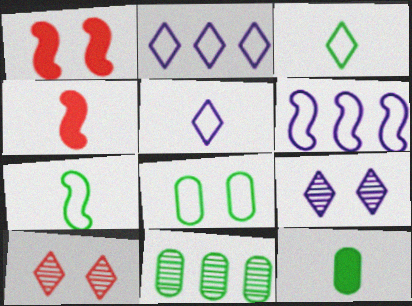[[1, 5, 11], 
[1, 8, 9], 
[6, 10, 12], 
[8, 11, 12]]